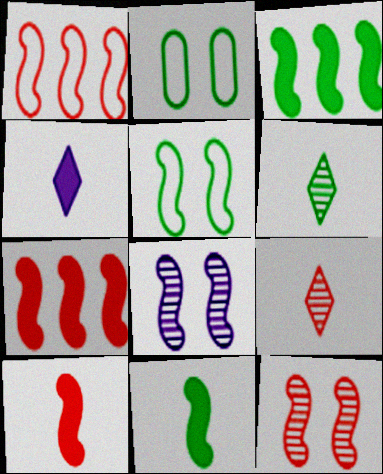[[1, 8, 11], 
[1, 10, 12], 
[2, 3, 6]]